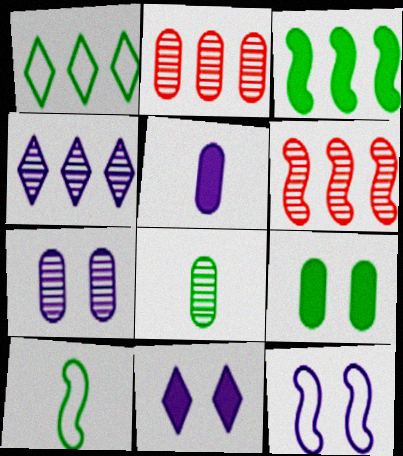[[2, 7, 8], 
[2, 10, 11], 
[4, 5, 12], 
[7, 11, 12]]